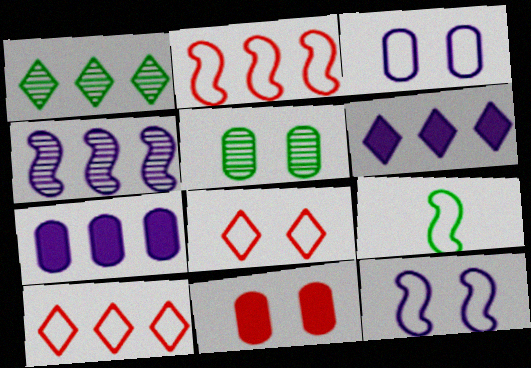[[1, 2, 7], 
[1, 6, 10], 
[2, 9, 12], 
[3, 5, 11], 
[3, 9, 10]]